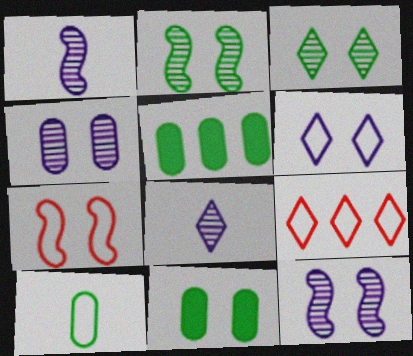[[1, 9, 11], 
[5, 7, 8]]